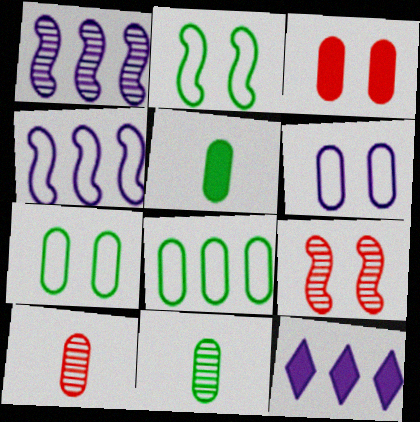[[2, 10, 12]]